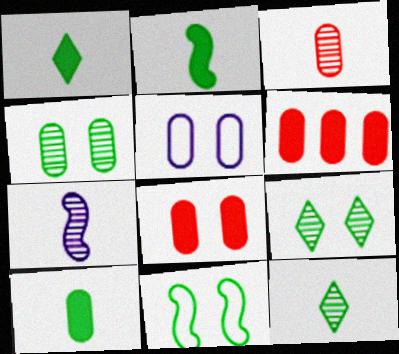[[1, 2, 10], 
[3, 7, 12], 
[4, 5, 8]]